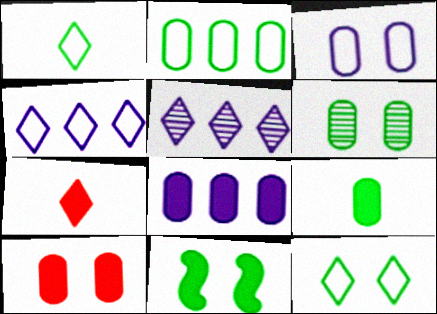[[2, 6, 9], 
[3, 6, 10], 
[5, 7, 12], 
[6, 11, 12], 
[7, 8, 11], 
[8, 9, 10]]